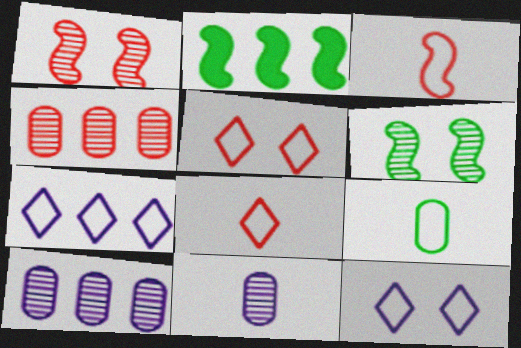[[2, 4, 7], 
[2, 5, 11]]